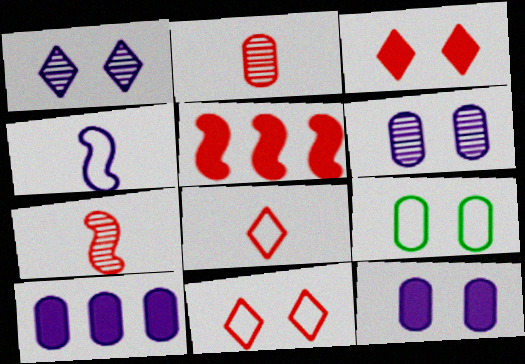[[1, 4, 10], 
[2, 5, 11], 
[2, 9, 10]]